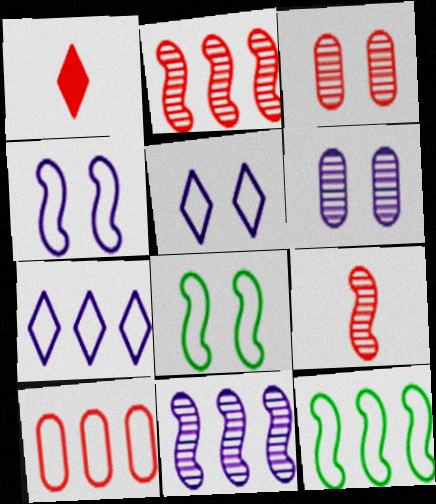[[1, 6, 12], 
[7, 10, 12]]